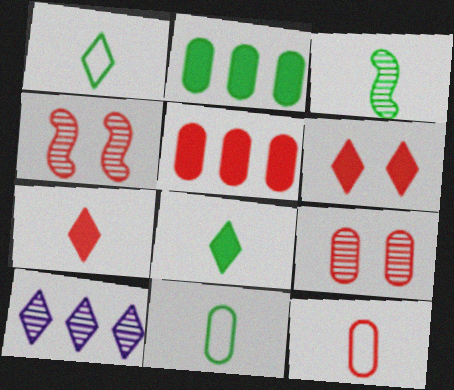[[1, 6, 10], 
[3, 8, 11], 
[3, 9, 10], 
[5, 9, 12]]